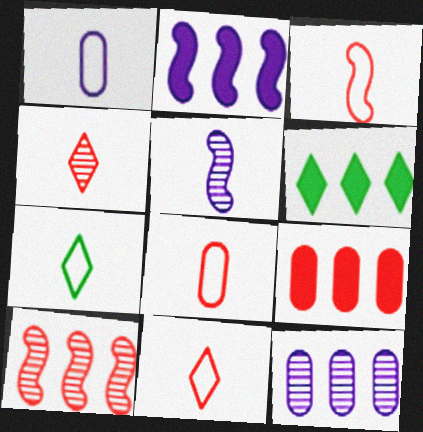[[1, 3, 7], 
[2, 6, 9], 
[3, 8, 11]]